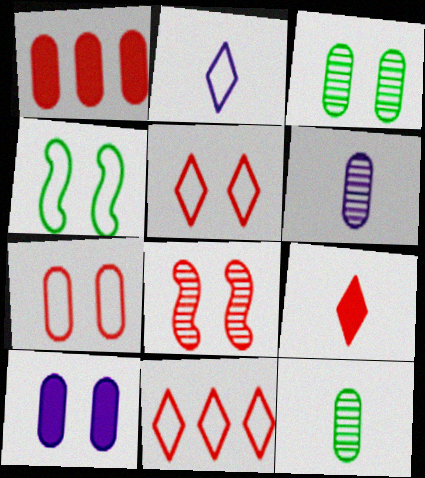[[3, 7, 10]]